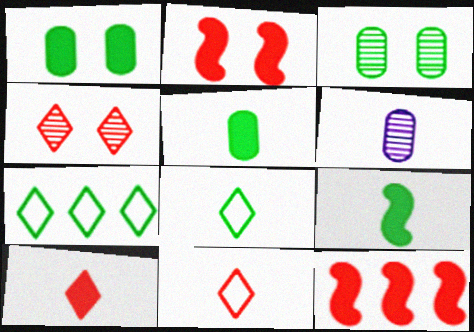[[2, 6, 7], 
[3, 7, 9], 
[6, 9, 11]]